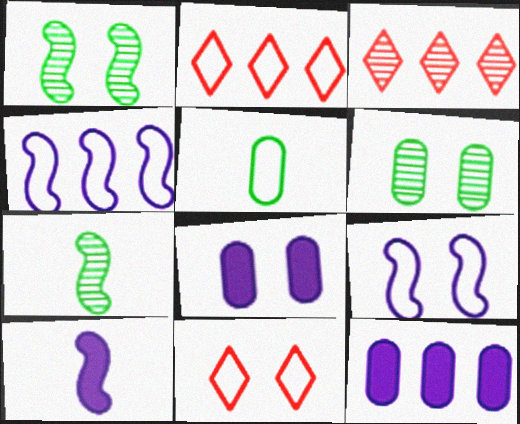[[1, 8, 11], 
[2, 5, 9], 
[2, 6, 10], 
[2, 7, 8], 
[4, 5, 11], 
[7, 11, 12]]